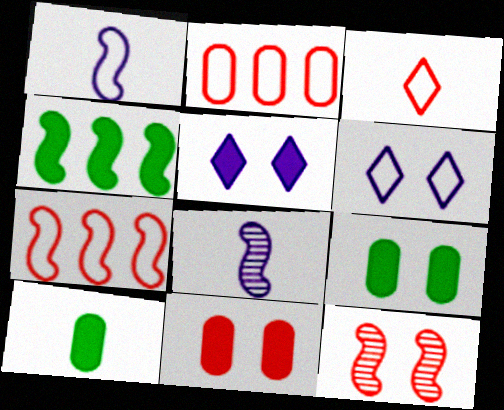[[1, 4, 12], 
[3, 8, 10], 
[6, 9, 12]]